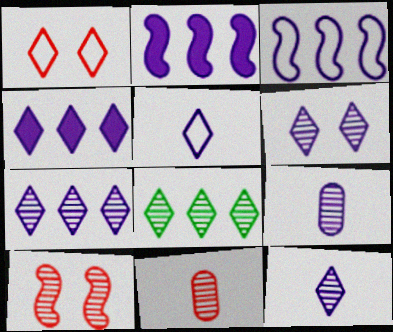[[4, 5, 6], 
[6, 7, 12], 
[8, 9, 10]]